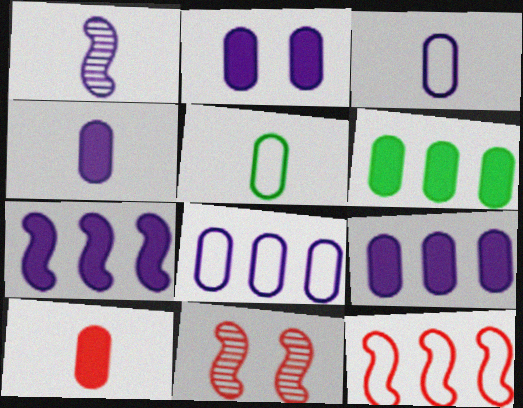[[2, 4, 9], 
[2, 6, 10]]